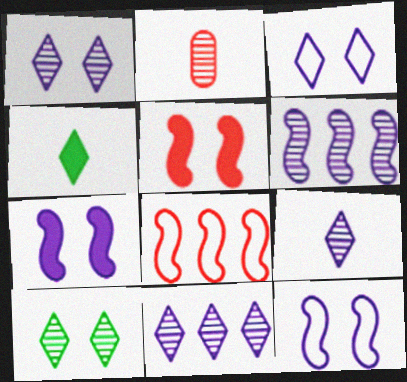[[1, 9, 11], 
[2, 6, 10]]